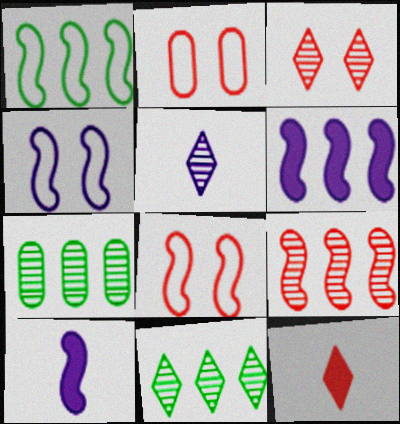[[1, 6, 9], 
[2, 9, 12], 
[2, 10, 11], 
[3, 5, 11], 
[4, 7, 12]]